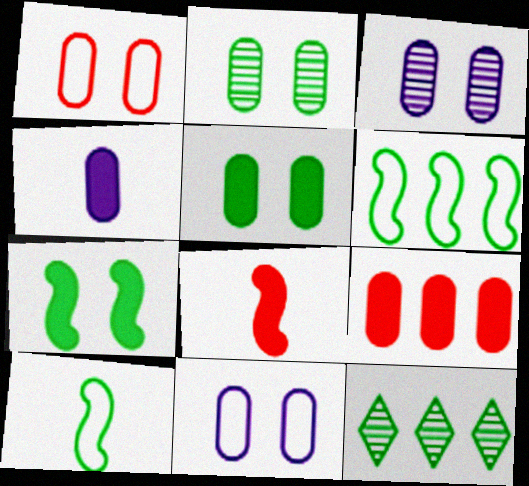[[1, 3, 5], 
[4, 5, 9], 
[5, 10, 12], 
[8, 11, 12]]